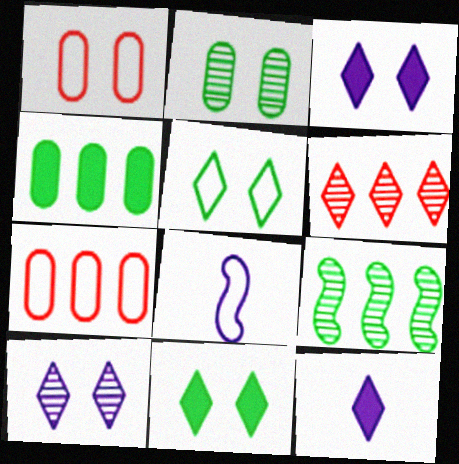[[1, 9, 12], 
[5, 6, 12], 
[5, 7, 8]]